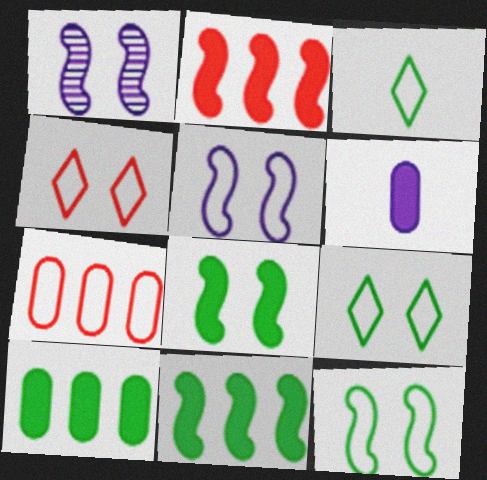[[3, 5, 7]]